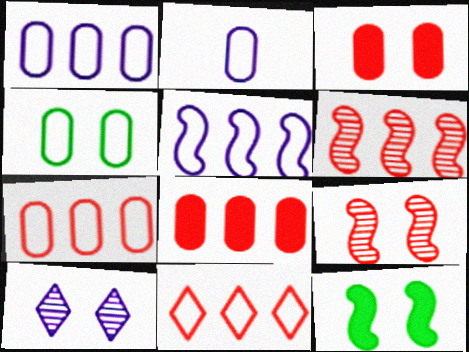[[2, 4, 7], 
[6, 8, 11]]